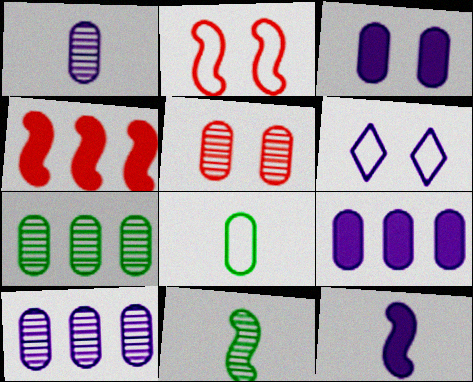[[1, 5, 7], 
[5, 8, 9], 
[6, 10, 12]]